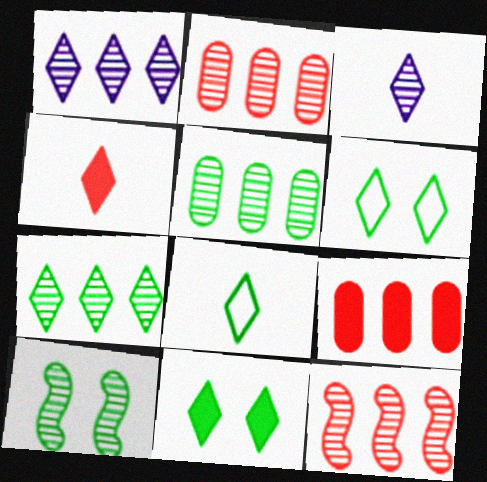[[1, 4, 6], 
[1, 5, 12], 
[2, 3, 10], 
[3, 4, 8], 
[7, 8, 11]]